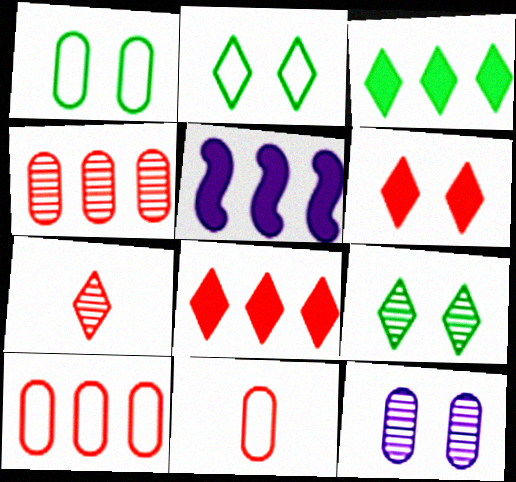[[1, 5, 7], 
[5, 9, 11]]